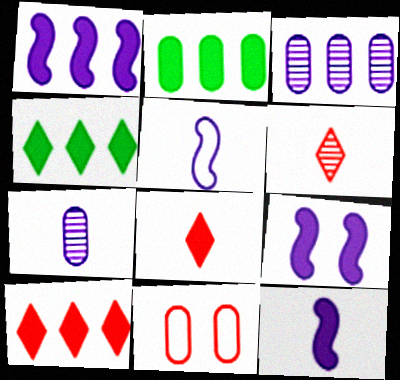[[1, 2, 10], 
[1, 9, 12], 
[2, 7, 11], 
[2, 8, 9]]